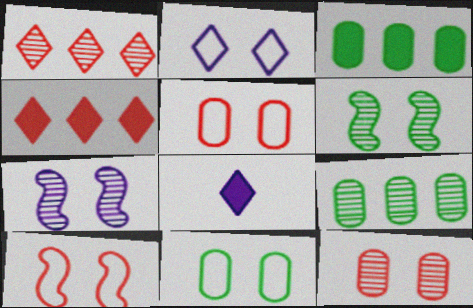[[2, 10, 11], 
[8, 9, 10]]